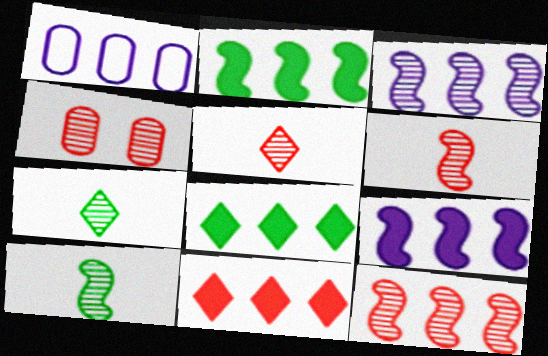[[1, 8, 12], 
[3, 4, 7], 
[4, 5, 12]]